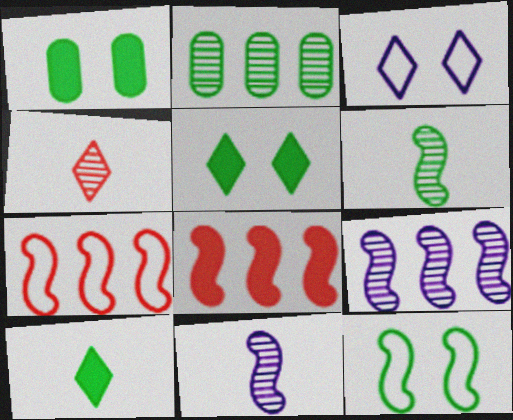[[2, 10, 12], 
[8, 11, 12]]